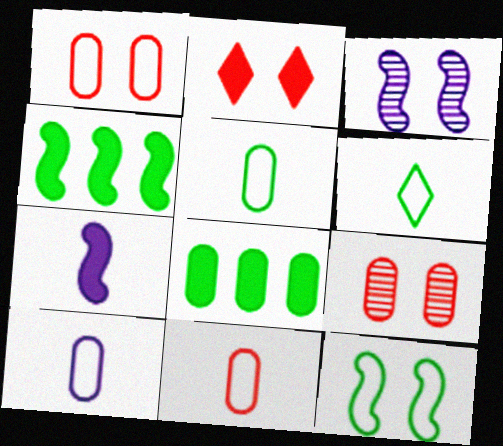[[2, 7, 8], 
[5, 10, 11], 
[8, 9, 10]]